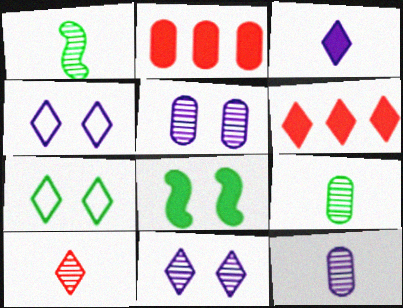[[1, 2, 4], 
[1, 10, 12], 
[2, 3, 8]]